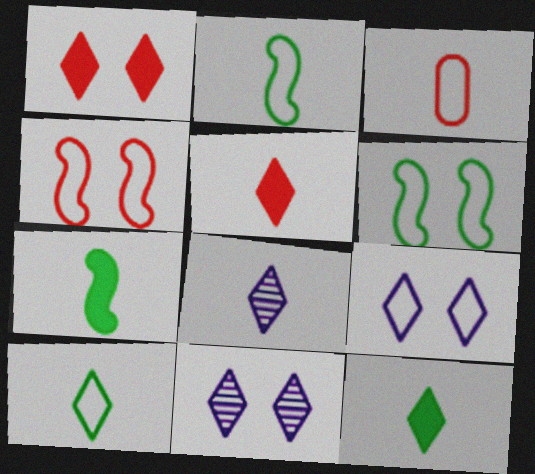[[3, 7, 8], 
[5, 8, 10]]